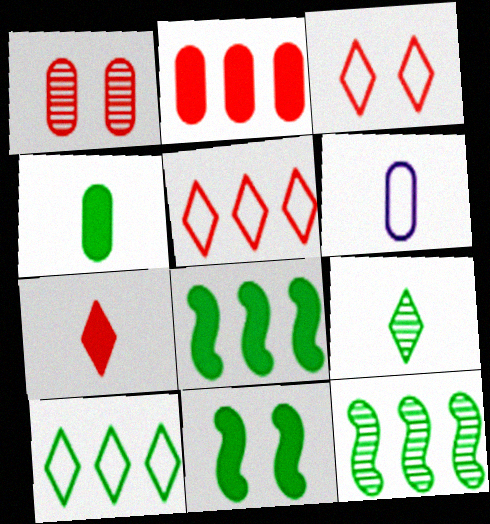[]